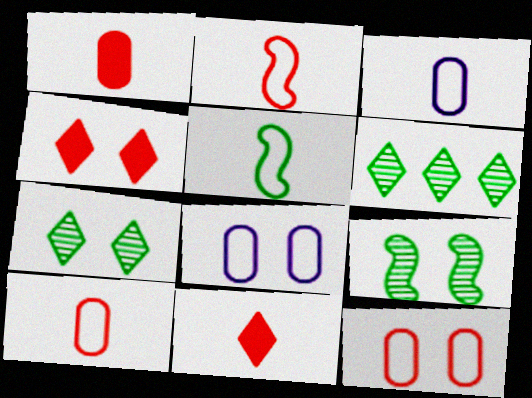[[4, 8, 9]]